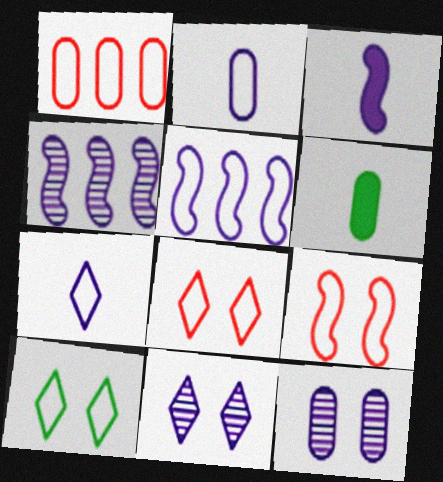[[1, 6, 12], 
[4, 6, 8]]